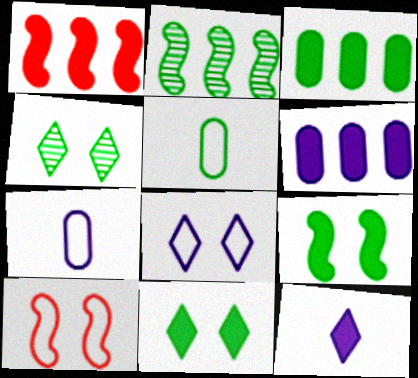[[1, 4, 7], 
[2, 5, 11]]